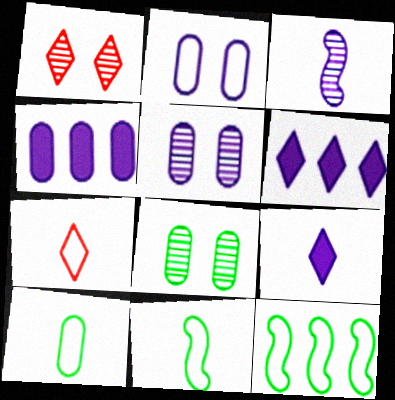[[1, 4, 11], 
[2, 3, 6], 
[2, 7, 12]]